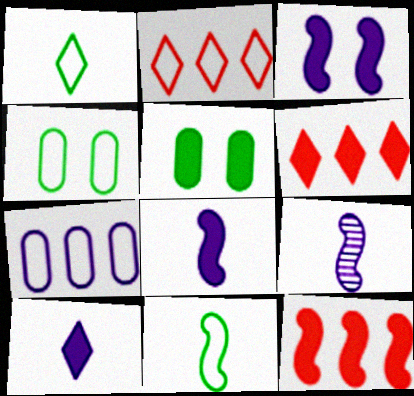[[2, 5, 9], 
[4, 6, 9], 
[5, 6, 8], 
[5, 10, 12]]